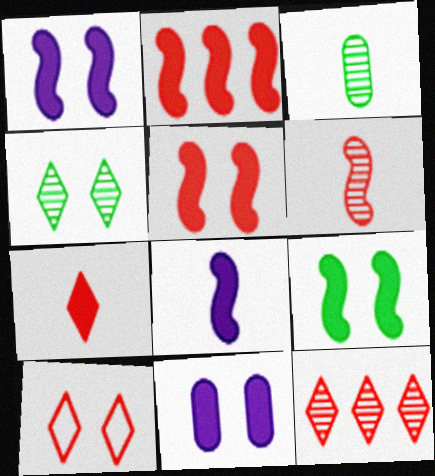[[1, 5, 9], 
[2, 8, 9], 
[7, 10, 12]]